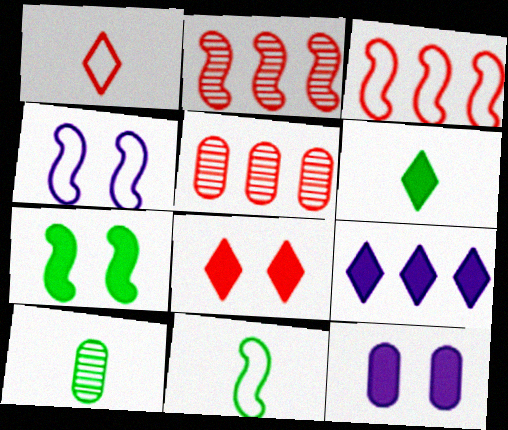[[3, 4, 11], 
[4, 5, 6], 
[6, 8, 9], 
[6, 10, 11], 
[7, 8, 12]]